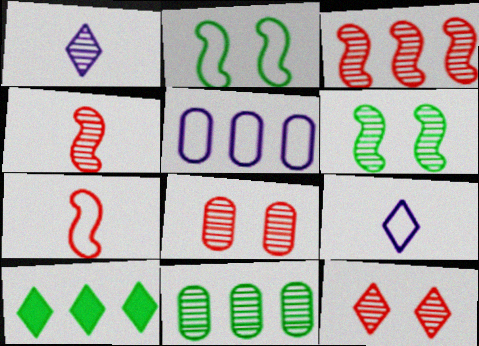[[3, 5, 10], 
[9, 10, 12]]